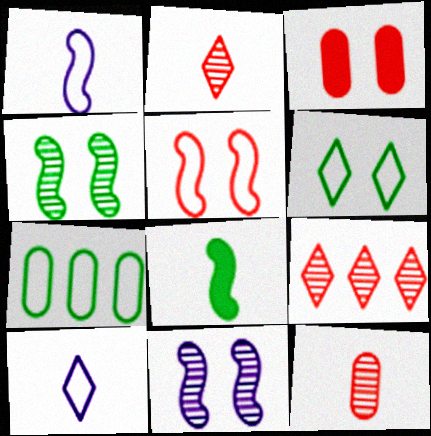[[3, 6, 11], 
[5, 7, 10], 
[8, 10, 12]]